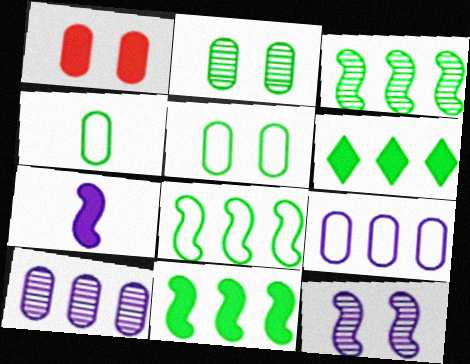[[1, 4, 10], 
[1, 6, 7], 
[3, 8, 11]]